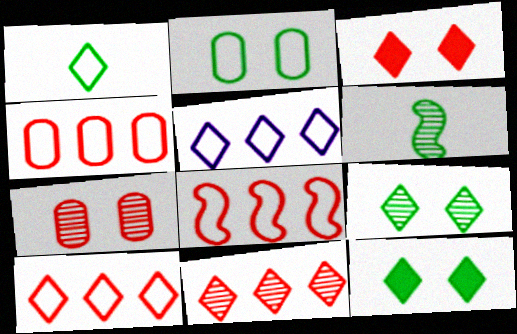[[4, 8, 10]]